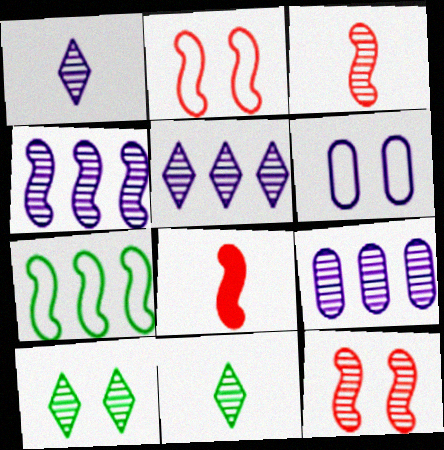[[3, 9, 10], 
[4, 5, 9], 
[9, 11, 12]]